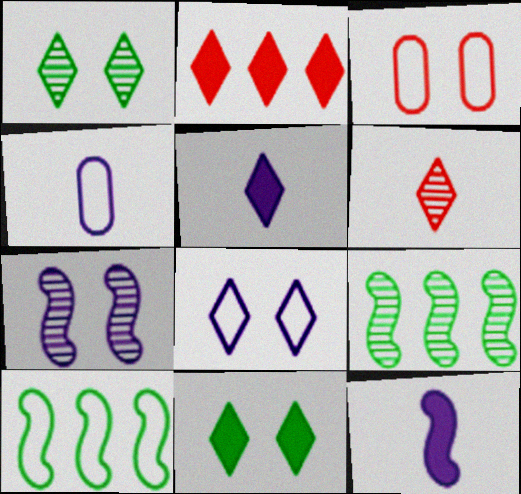[[2, 5, 11], 
[3, 5, 9], 
[3, 7, 11]]